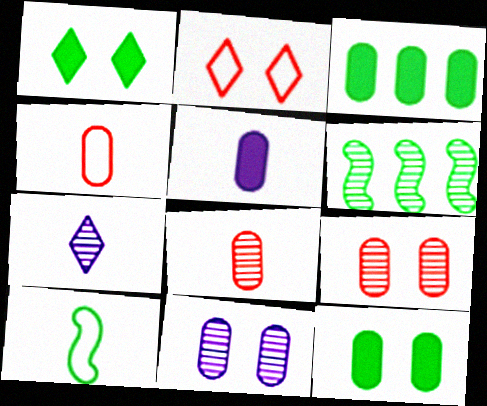[[2, 5, 6], 
[3, 4, 11], 
[6, 7, 9]]